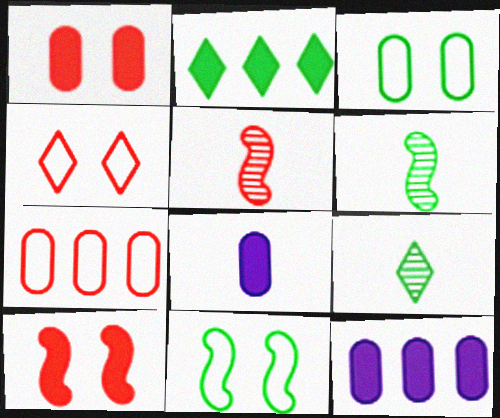[[2, 3, 6], 
[2, 8, 10], 
[4, 6, 12]]